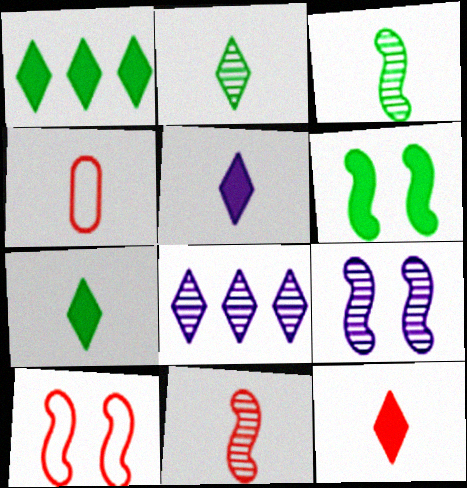[[1, 4, 9], 
[3, 4, 5], 
[4, 6, 8], 
[4, 11, 12], 
[5, 7, 12], 
[6, 9, 10]]